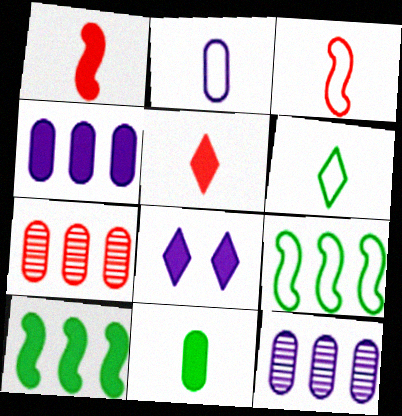[[2, 3, 6]]